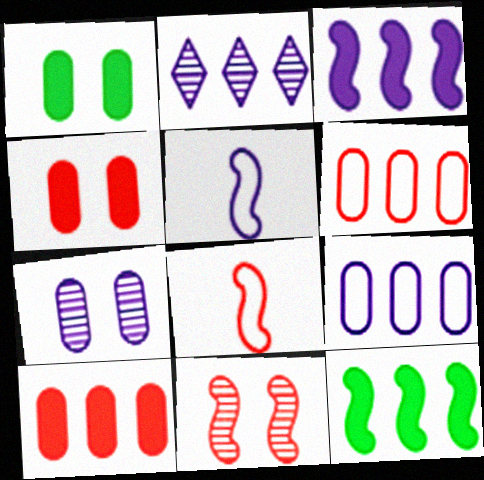[[1, 2, 8], 
[2, 3, 9], 
[2, 6, 12], 
[5, 11, 12]]